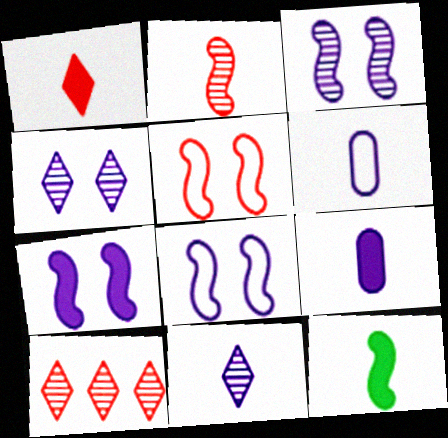[[1, 9, 12], 
[3, 7, 8]]